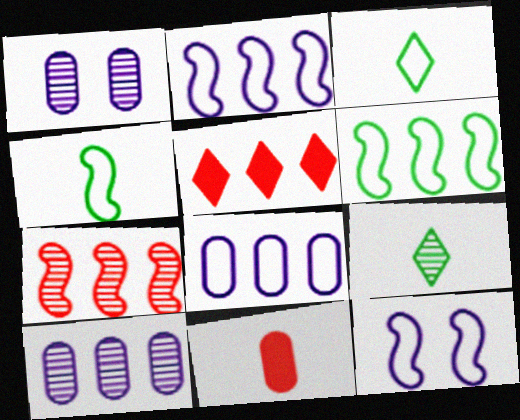[[1, 4, 5], 
[1, 7, 9], 
[5, 6, 10]]